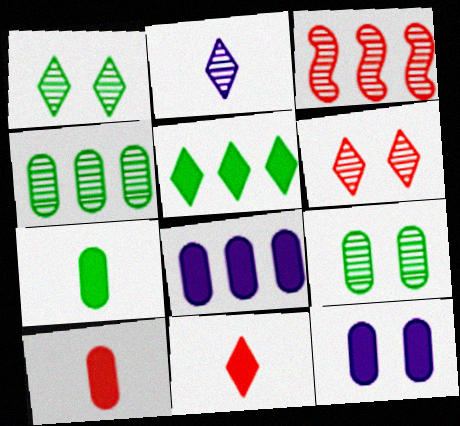[[2, 3, 9]]